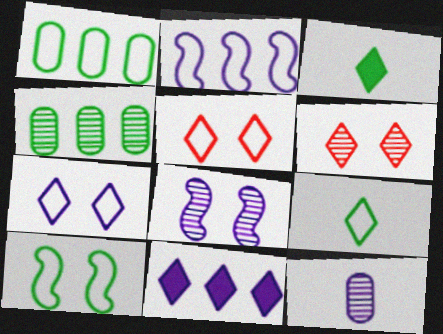[[1, 9, 10], 
[3, 4, 10], 
[6, 9, 11]]